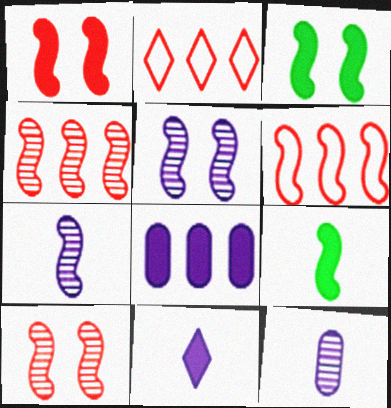[[2, 3, 12], 
[3, 6, 7], 
[5, 6, 9]]